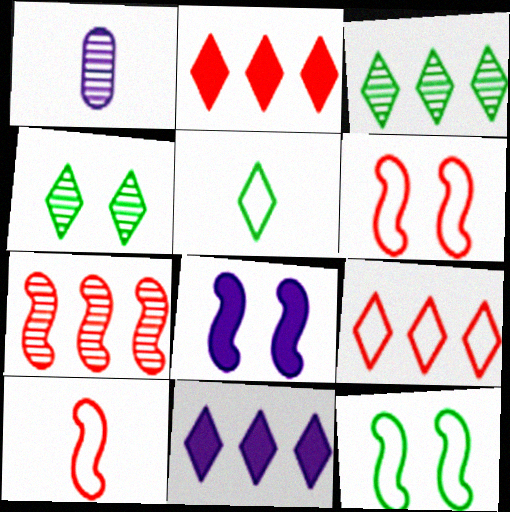[[1, 2, 12], 
[1, 4, 7], 
[3, 9, 11]]